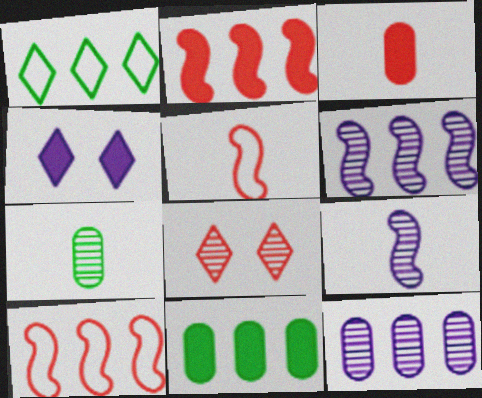[[1, 2, 12], 
[3, 8, 10], 
[4, 7, 10], 
[6, 7, 8]]